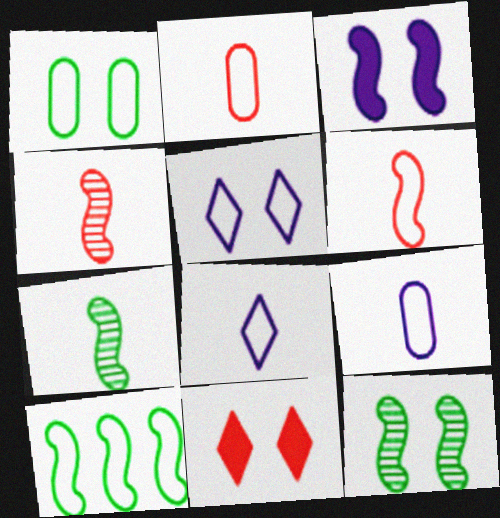[[2, 5, 10], 
[3, 4, 10]]